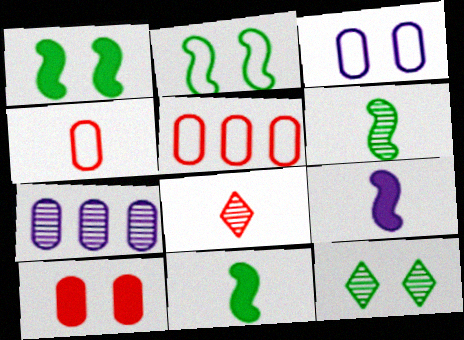[[5, 9, 12]]